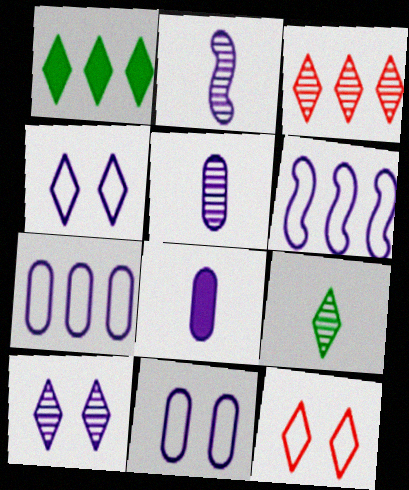[[3, 9, 10], 
[6, 8, 10]]